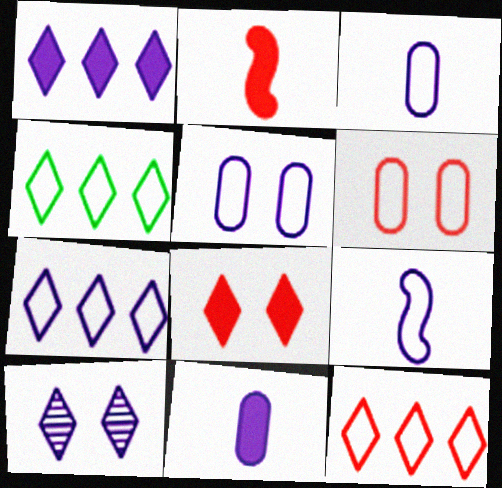[[4, 6, 9], 
[4, 7, 12], 
[5, 7, 9]]